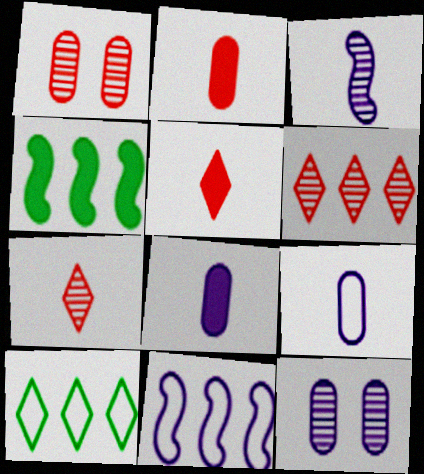[]